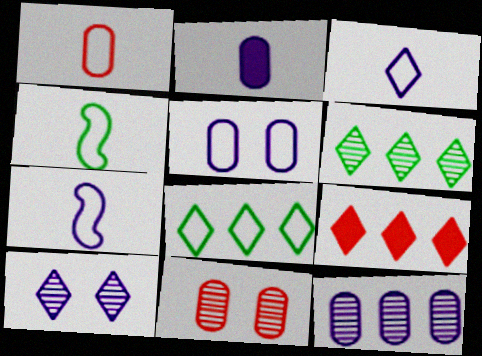[[1, 3, 4], 
[2, 5, 12]]